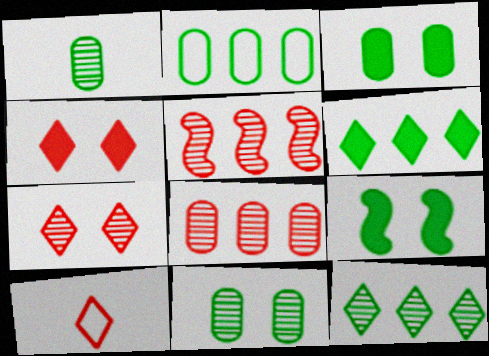[[1, 2, 3]]